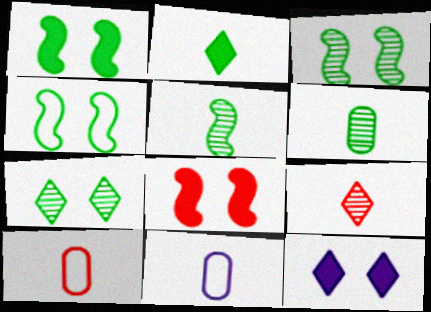[[1, 3, 4]]